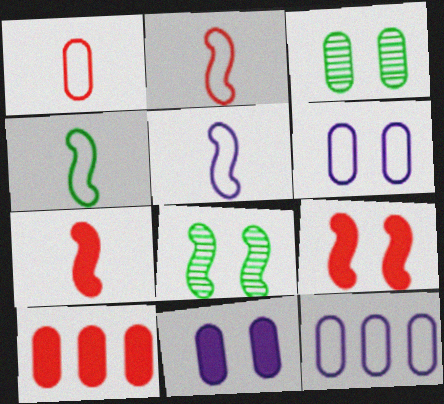[[2, 4, 5]]